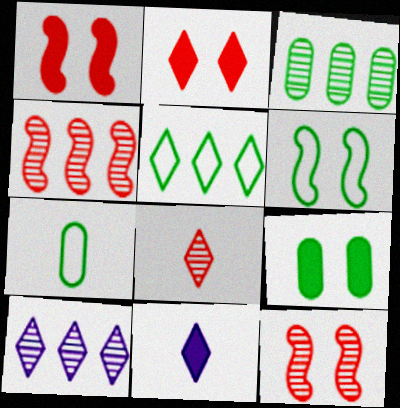[[1, 7, 10], 
[3, 4, 10], 
[3, 7, 9], 
[5, 6, 7]]